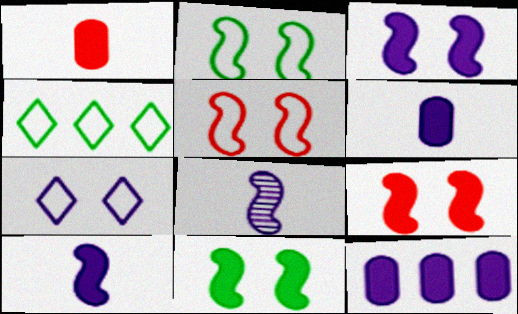[[3, 9, 11], 
[7, 8, 12]]